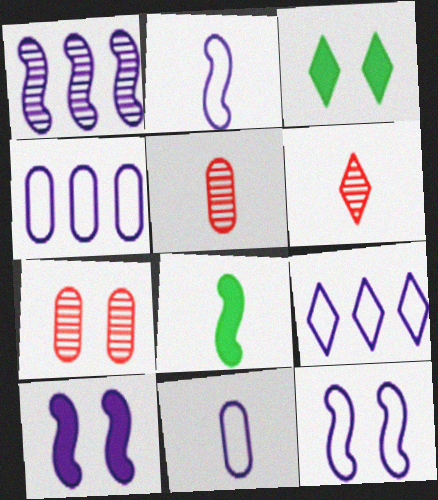[[1, 2, 10], 
[3, 6, 9], 
[3, 7, 12], 
[6, 8, 11], 
[7, 8, 9], 
[9, 11, 12]]